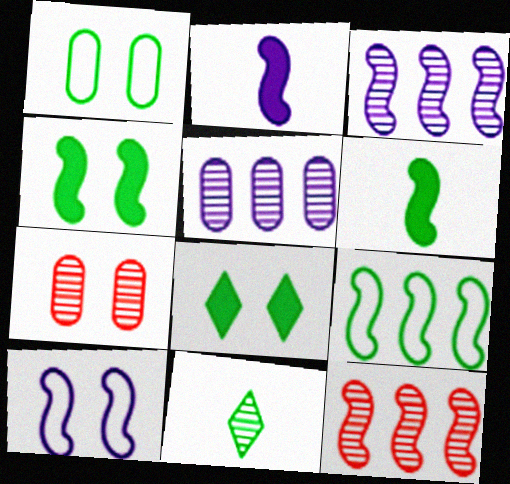[[2, 3, 10], 
[3, 7, 11], 
[6, 10, 12], 
[7, 8, 10]]